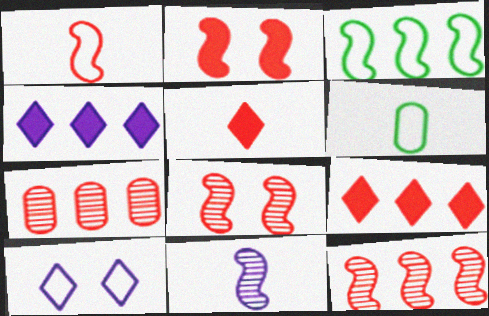[[1, 2, 12], 
[2, 3, 11], 
[3, 4, 7], 
[4, 6, 8], 
[5, 6, 11]]